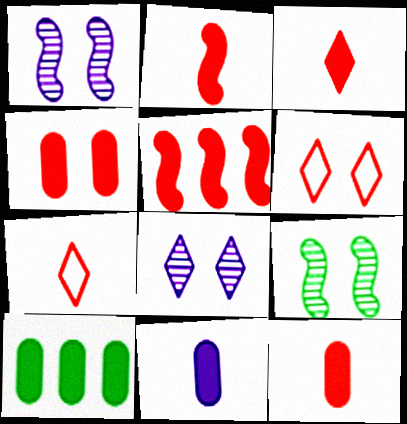[[1, 7, 10], 
[2, 3, 12], 
[3, 4, 5], 
[4, 10, 11]]